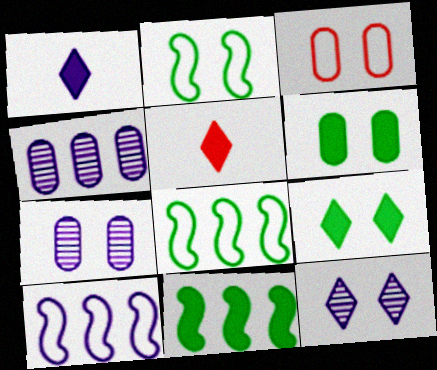[[1, 7, 10], 
[2, 4, 5], 
[3, 6, 7], 
[5, 7, 8]]